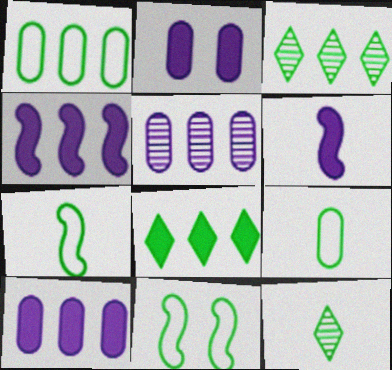[]